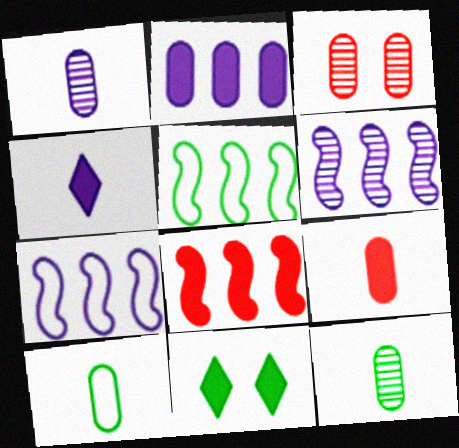[[1, 9, 10], 
[2, 3, 10], 
[3, 4, 5], 
[5, 6, 8], 
[5, 11, 12]]